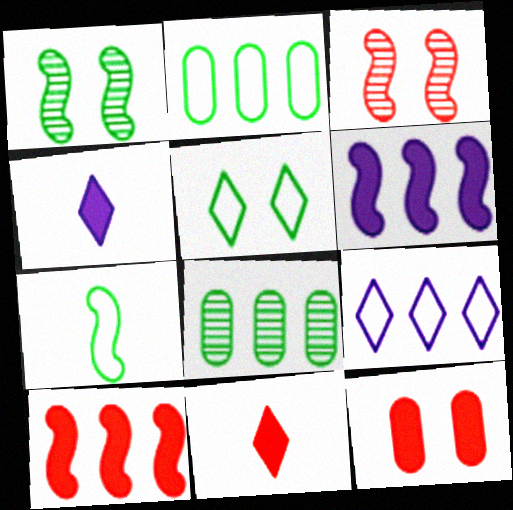[[2, 3, 4], 
[2, 5, 7], 
[3, 6, 7], 
[8, 9, 10], 
[10, 11, 12]]